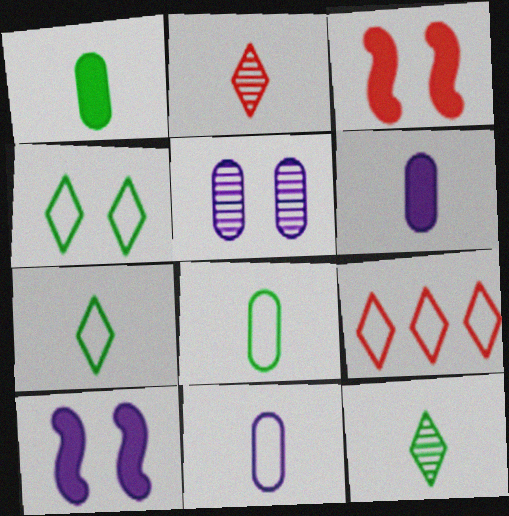[[3, 4, 5]]